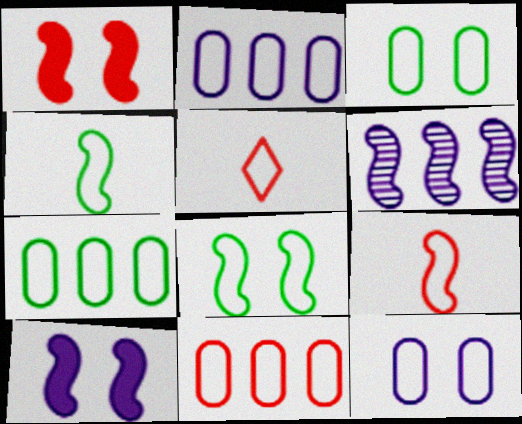[[1, 4, 6], 
[2, 5, 8], 
[2, 7, 11]]